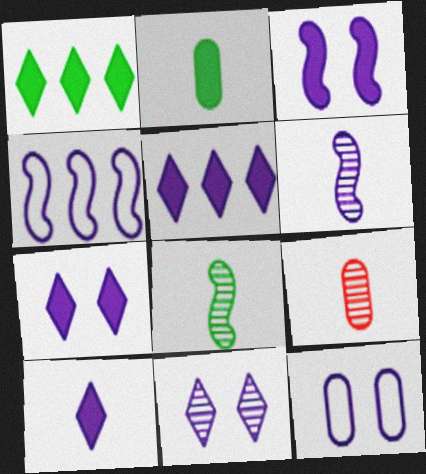[[3, 4, 6], 
[3, 11, 12], 
[5, 6, 12], 
[5, 7, 10]]